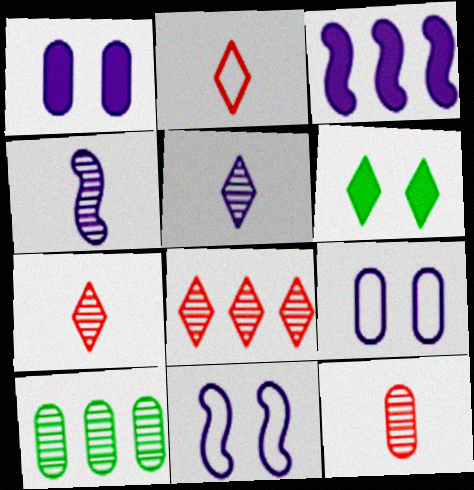[[3, 4, 11], 
[3, 5, 9]]